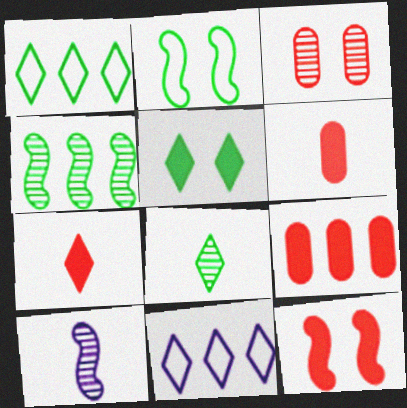[[1, 5, 8], 
[4, 9, 11], 
[7, 9, 12]]